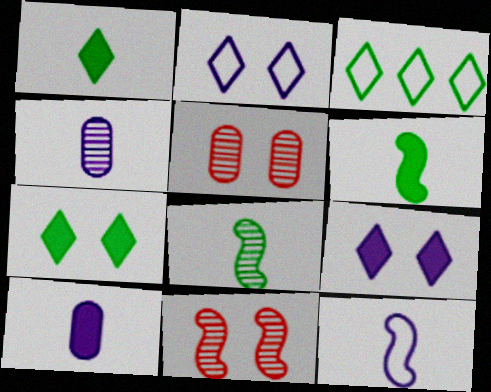[[3, 10, 11]]